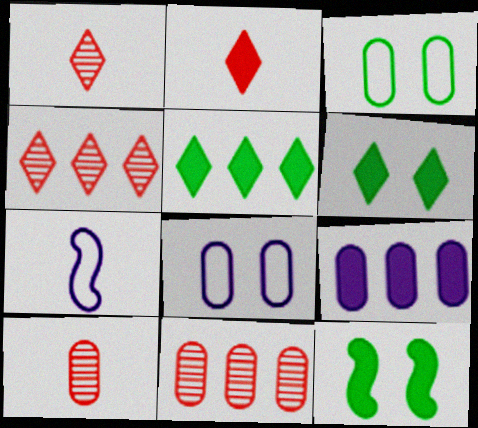[[2, 9, 12], 
[3, 9, 10], 
[6, 7, 11]]